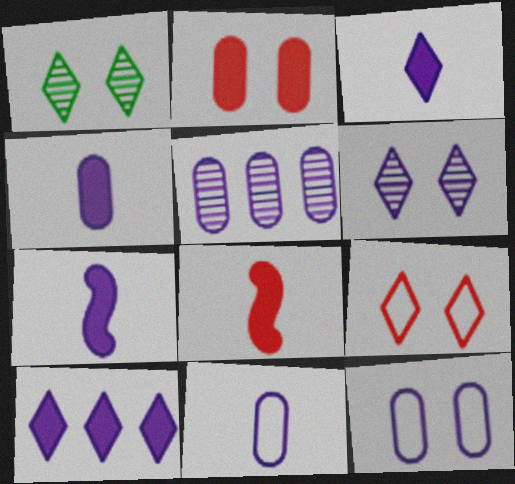[[3, 4, 7], 
[4, 5, 12]]